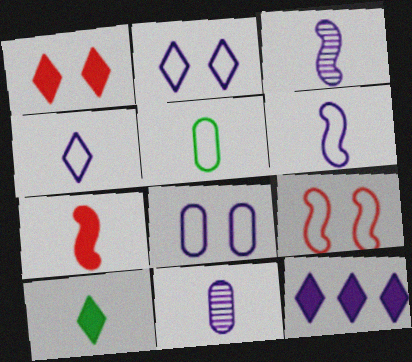[[1, 10, 12], 
[3, 8, 12]]